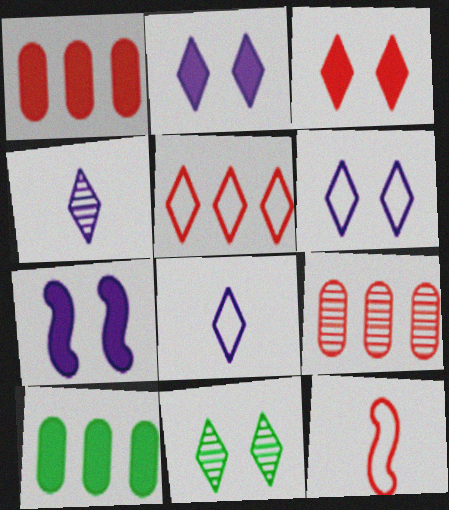[[3, 6, 11], 
[3, 9, 12]]